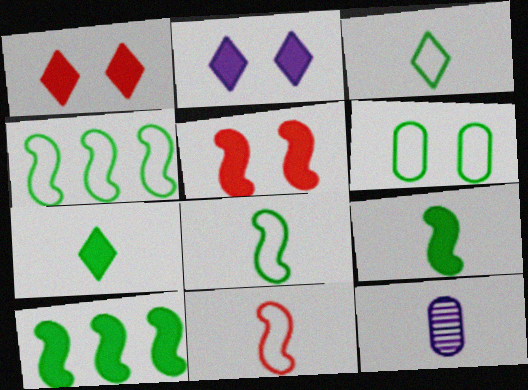[[1, 4, 12], 
[3, 4, 6], 
[7, 11, 12]]